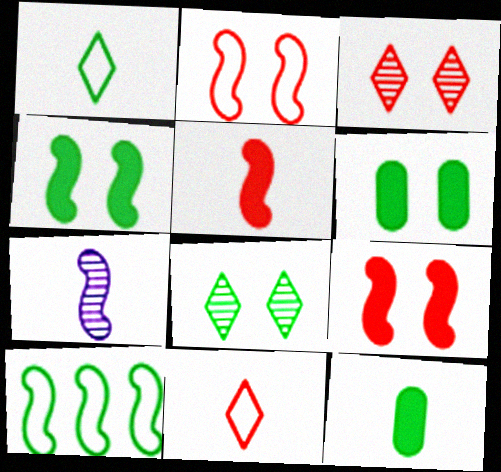[[7, 9, 10], 
[7, 11, 12], 
[8, 10, 12]]